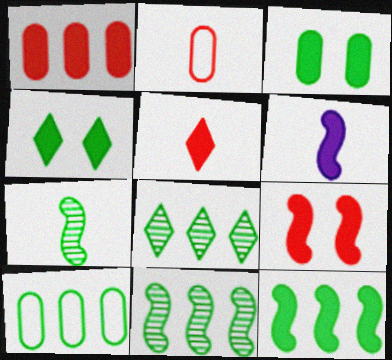[[1, 4, 6], 
[1, 5, 9], 
[4, 7, 10], 
[6, 9, 12], 
[8, 10, 12]]